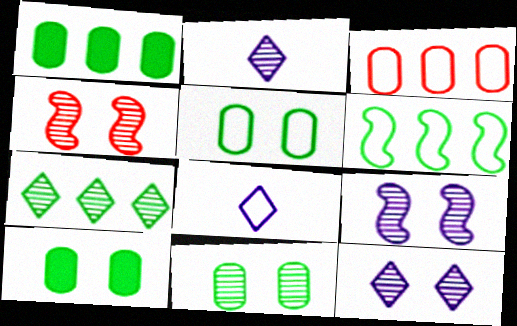[[1, 4, 8], 
[1, 6, 7], 
[4, 11, 12], 
[5, 10, 11]]